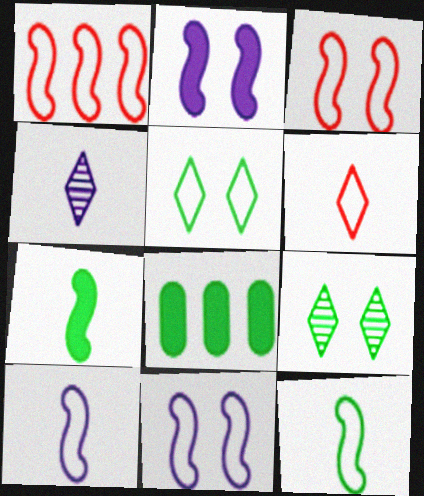[[1, 11, 12], 
[3, 4, 8], 
[8, 9, 12]]